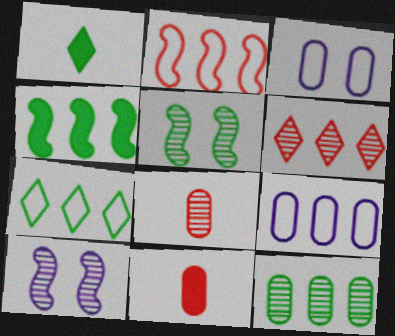[[2, 7, 9], 
[3, 11, 12], 
[4, 6, 9], 
[4, 7, 12], 
[7, 10, 11]]